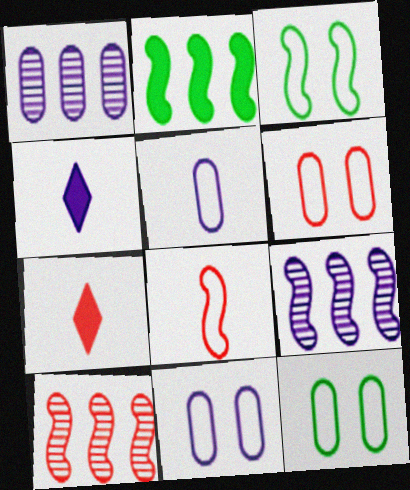[[1, 3, 7], 
[4, 9, 11], 
[4, 10, 12], 
[6, 7, 10], 
[6, 11, 12], 
[7, 9, 12]]